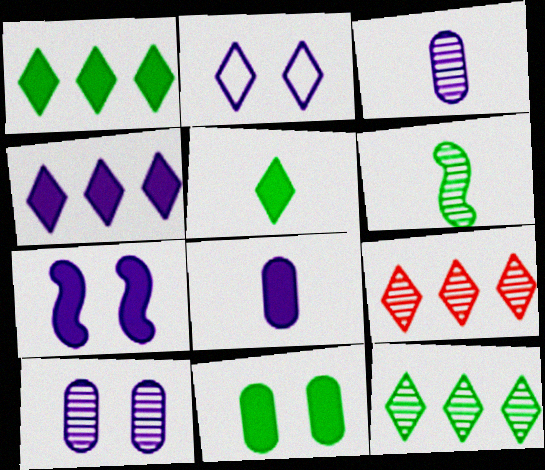[[2, 5, 9], 
[2, 7, 10], 
[4, 7, 8], 
[6, 9, 10]]